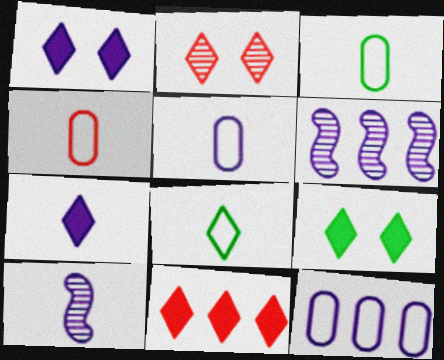[[1, 5, 6], 
[1, 10, 12], 
[3, 4, 5], 
[4, 6, 9], 
[5, 7, 10], 
[7, 9, 11]]